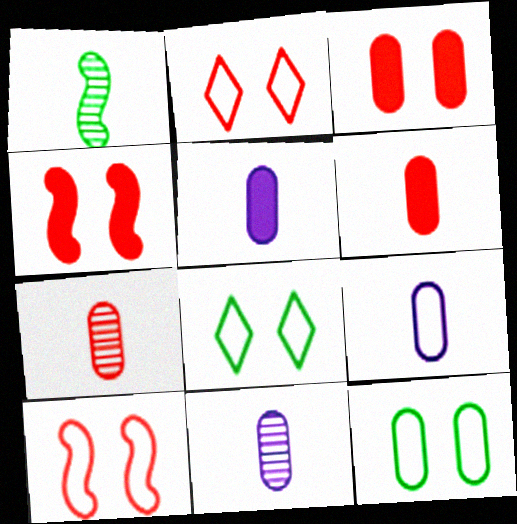[[5, 9, 11]]